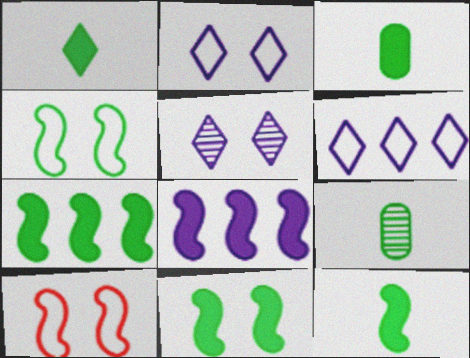[[1, 3, 12], 
[7, 11, 12]]